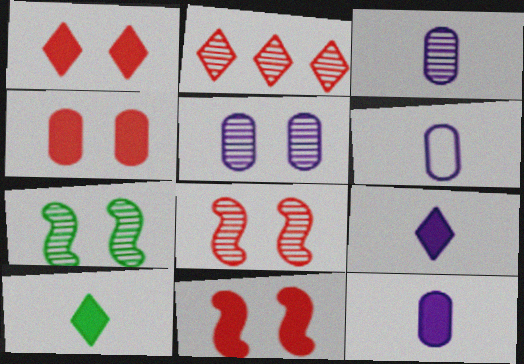[[1, 4, 11], 
[2, 3, 7], 
[3, 6, 12]]